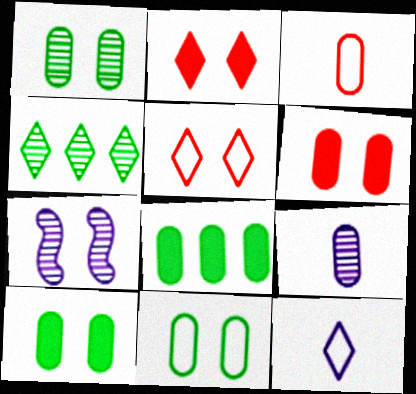[[1, 10, 11], 
[2, 4, 12], 
[2, 7, 11], 
[5, 7, 10]]